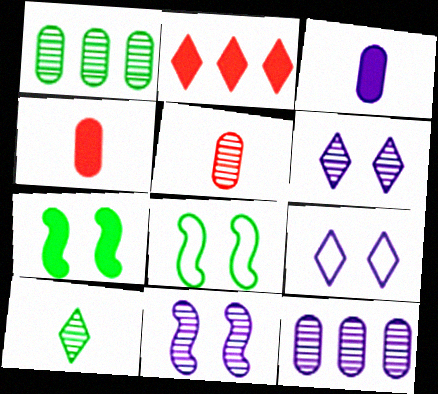[[2, 3, 7], 
[2, 9, 10]]